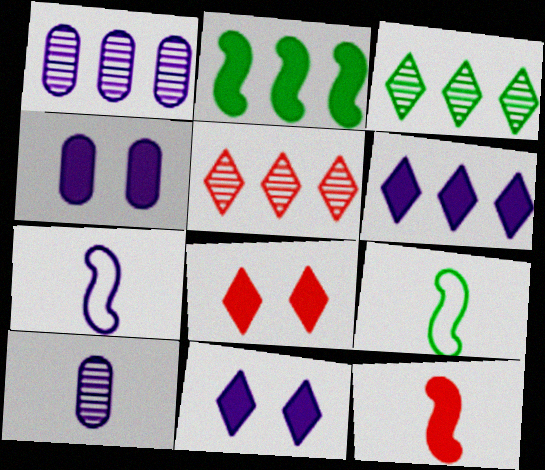[[1, 7, 11], 
[1, 8, 9], 
[4, 5, 9]]